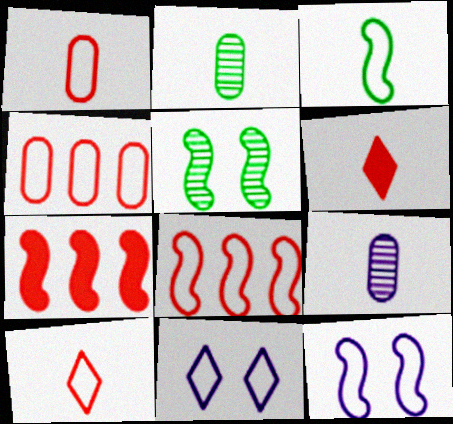[[2, 7, 11], 
[3, 4, 11], 
[3, 6, 9], 
[3, 8, 12]]